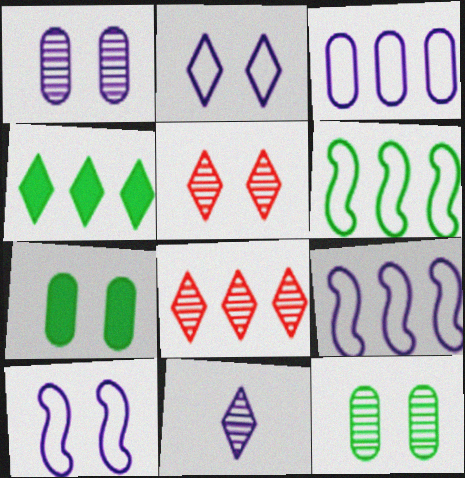[[5, 7, 10]]